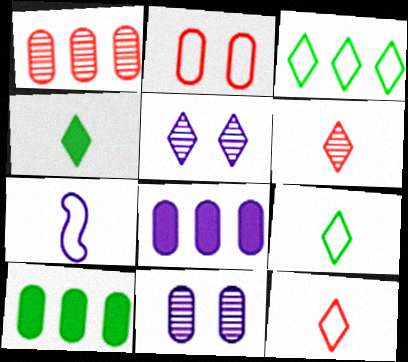[[2, 3, 7], 
[5, 7, 8]]